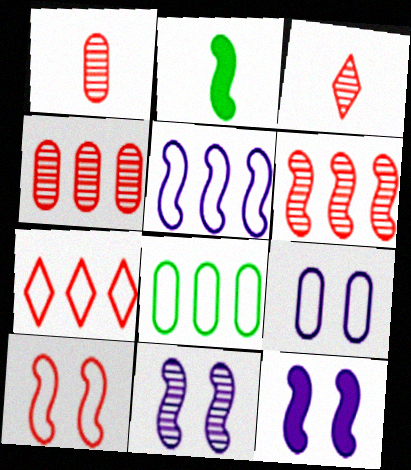[[3, 8, 12], 
[5, 7, 8]]